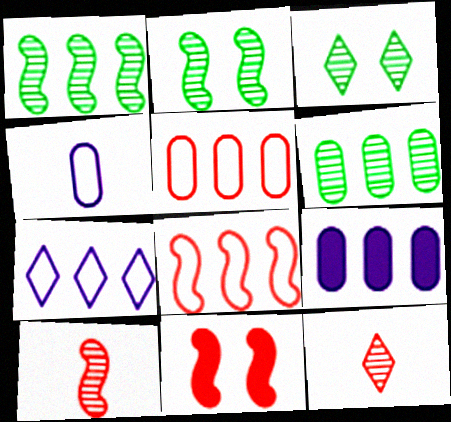[[5, 6, 9], 
[5, 11, 12], 
[8, 10, 11]]